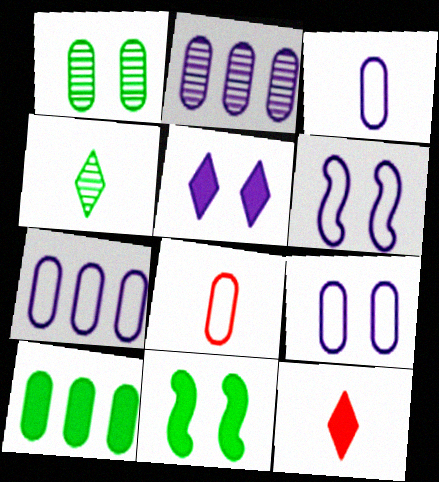[[3, 7, 9]]